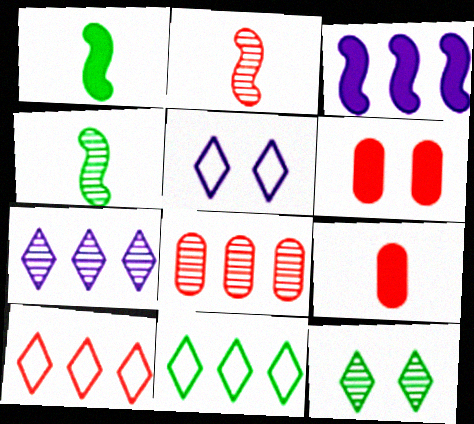[[1, 5, 8], 
[2, 6, 10], 
[3, 8, 11]]